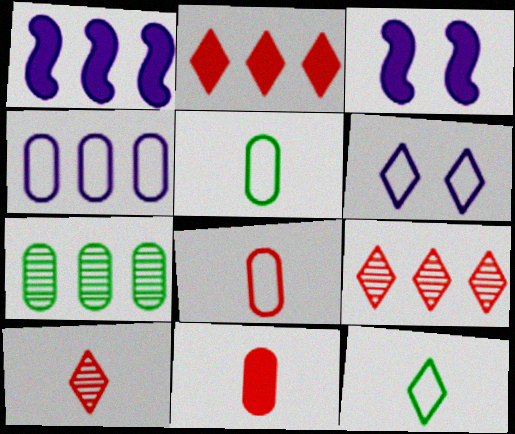[[3, 5, 9]]